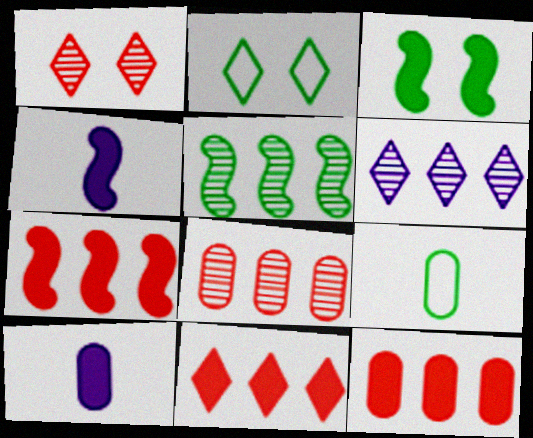[[2, 4, 8], 
[3, 4, 7], 
[3, 10, 11], 
[5, 6, 8], 
[7, 11, 12]]